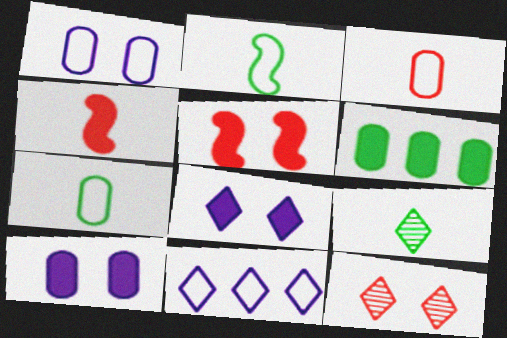[[4, 6, 8]]